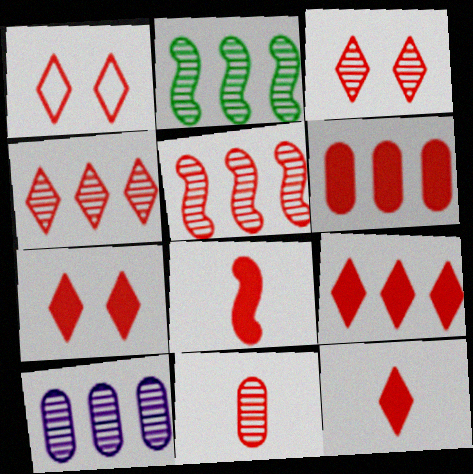[[1, 3, 7], 
[1, 4, 12], 
[2, 4, 10], 
[3, 5, 11], 
[6, 7, 8], 
[7, 9, 12]]